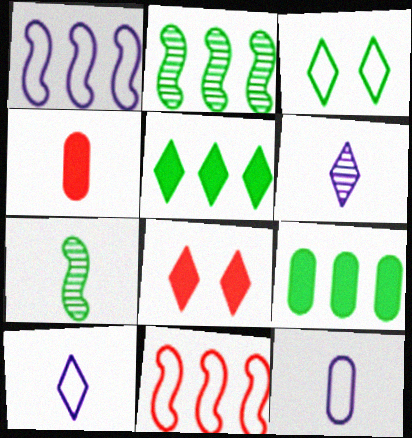[[2, 8, 12], 
[3, 7, 9], 
[3, 11, 12], 
[4, 7, 10]]